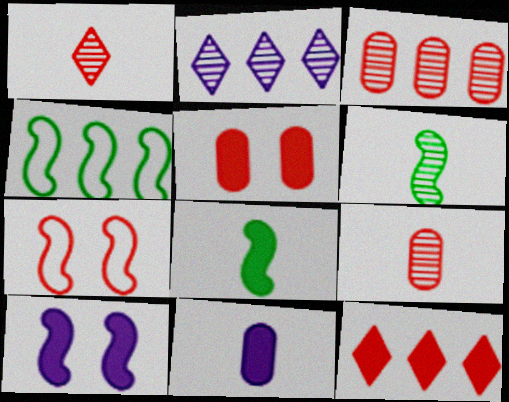[[7, 9, 12]]